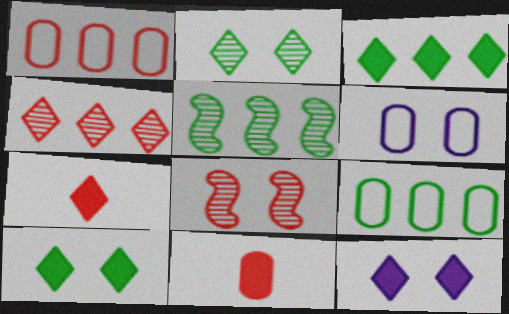[[1, 7, 8], 
[3, 5, 9], 
[3, 7, 12], 
[5, 6, 7], 
[6, 8, 10]]